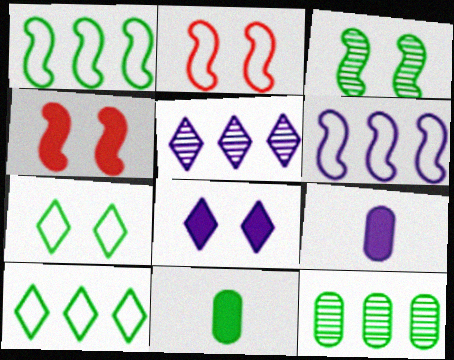[[2, 5, 11], 
[3, 10, 11]]